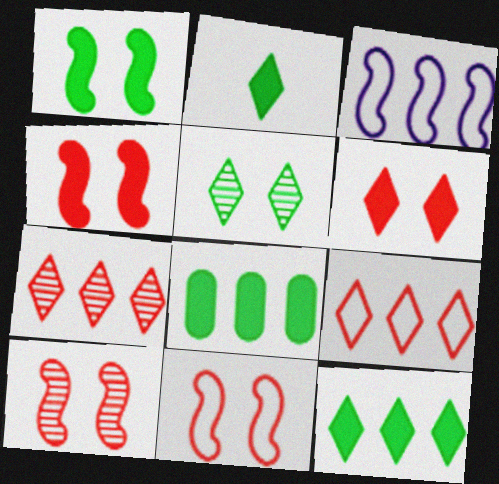[[1, 2, 8], 
[3, 7, 8], 
[4, 10, 11]]